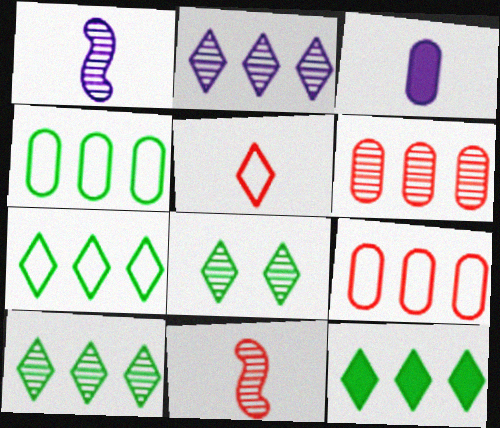[[1, 6, 8], 
[7, 10, 12]]